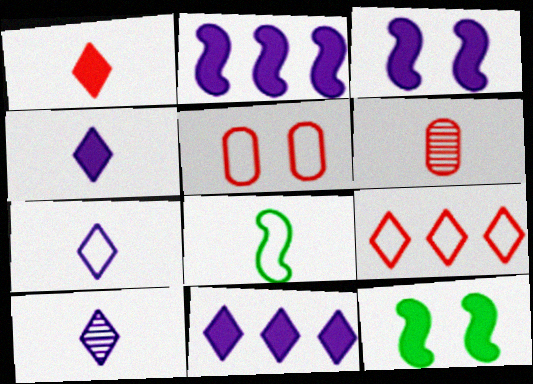[[4, 6, 8], 
[4, 7, 10]]